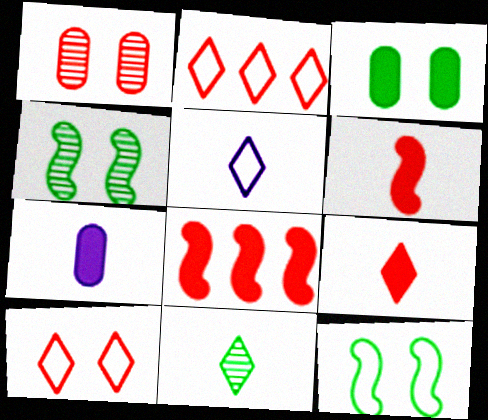[[1, 2, 6], 
[2, 4, 7], 
[5, 9, 11]]